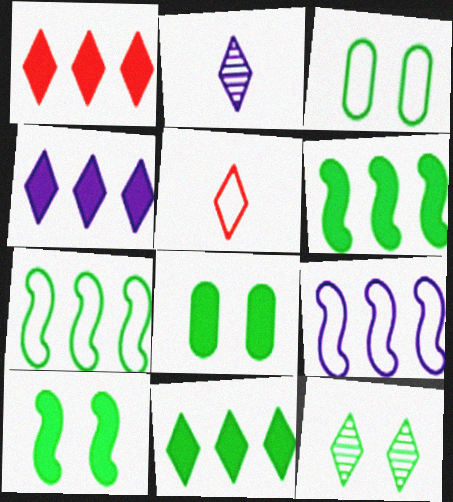[[1, 4, 11], 
[3, 5, 9], 
[3, 10, 12], 
[4, 5, 12]]